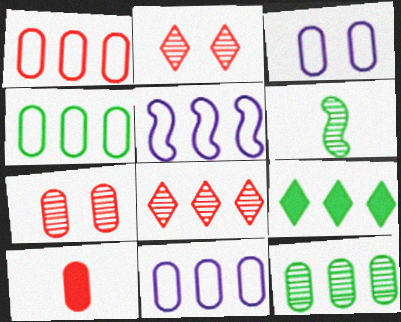[[1, 4, 11], 
[1, 7, 10], 
[3, 10, 12]]